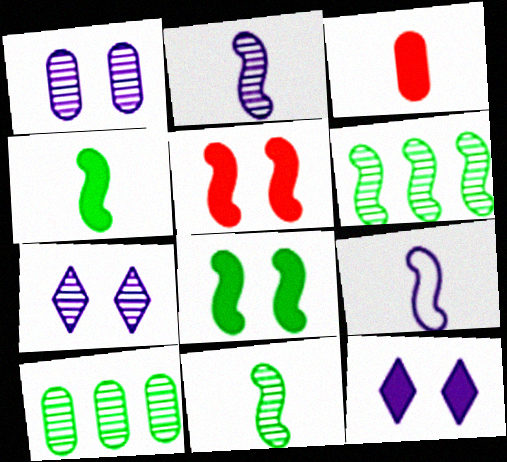[[5, 6, 9]]